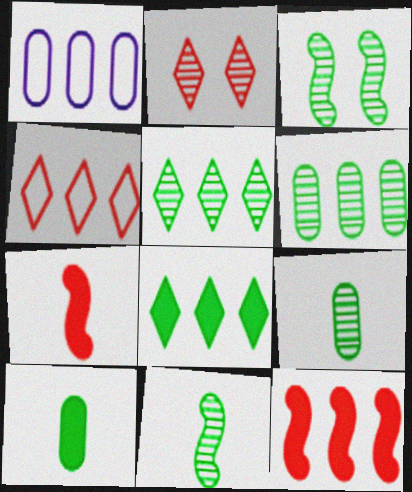[[1, 5, 12], 
[3, 5, 9]]